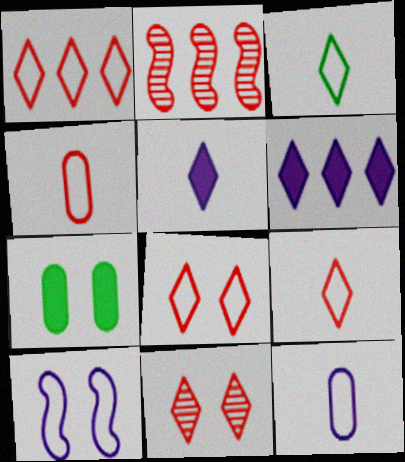[[1, 8, 9], 
[3, 6, 11], 
[7, 10, 11]]